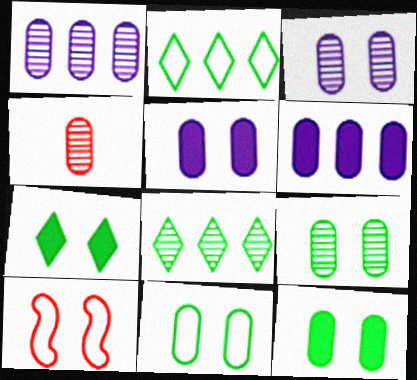[[1, 4, 9], 
[3, 7, 10], 
[4, 6, 11], 
[9, 11, 12]]